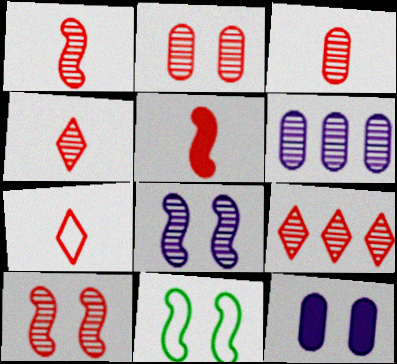[[1, 2, 9], 
[1, 3, 4], 
[3, 5, 7], 
[3, 9, 10]]